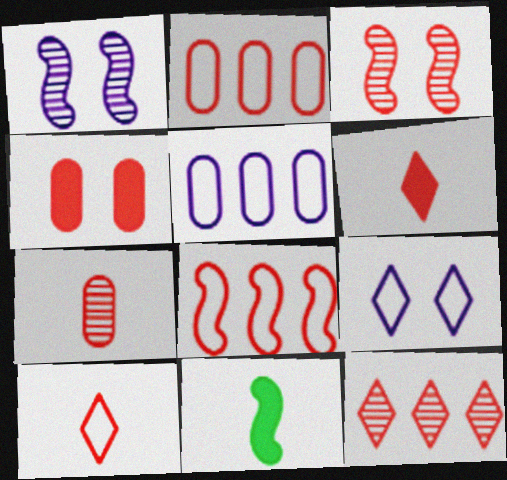[[1, 8, 11], 
[2, 3, 6], 
[2, 4, 7], 
[3, 7, 12]]